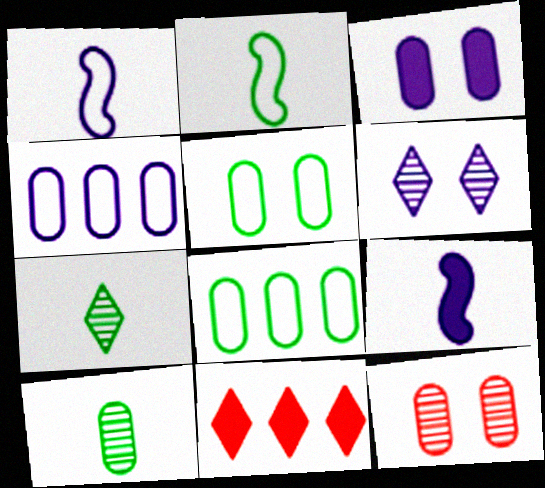[[3, 5, 12], 
[4, 6, 9]]